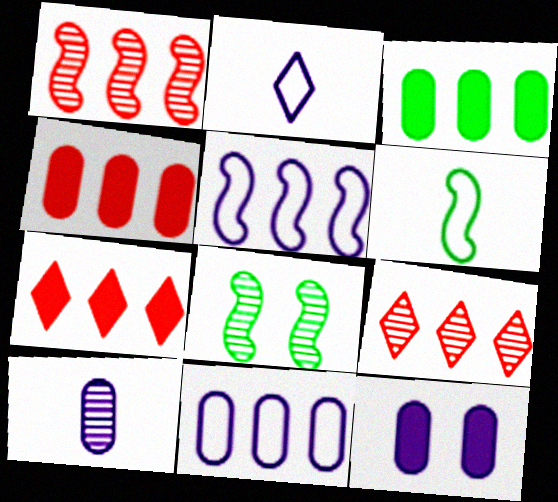[[2, 4, 8], 
[3, 5, 9], 
[6, 9, 12], 
[8, 9, 10], 
[10, 11, 12]]